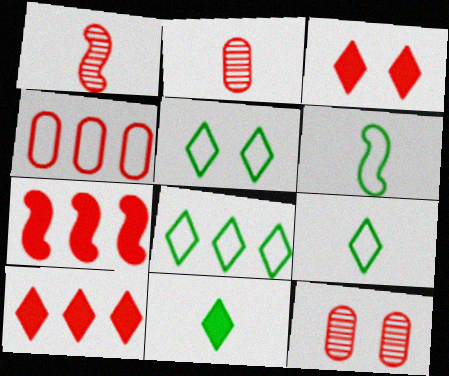[[1, 3, 4], 
[5, 8, 9]]